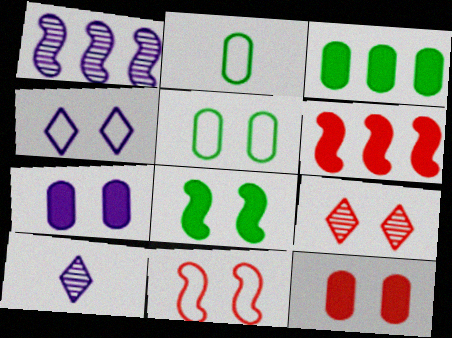[[3, 10, 11], 
[4, 5, 11], 
[5, 6, 10], 
[9, 11, 12]]